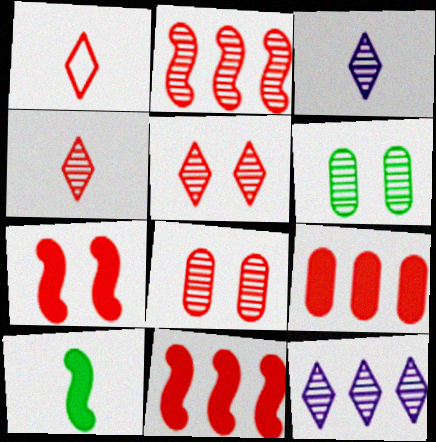[[1, 8, 11], 
[2, 3, 6], 
[2, 4, 8]]